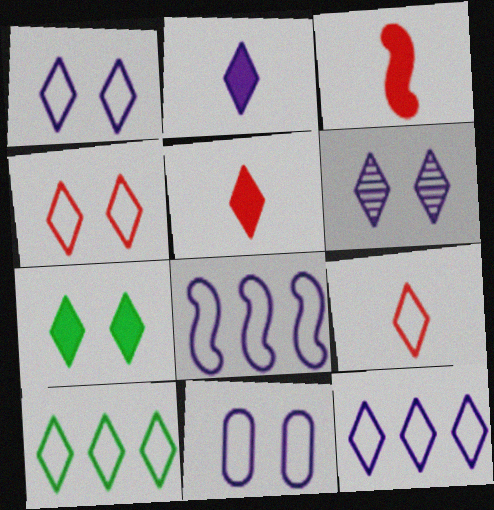[[1, 9, 10], 
[2, 6, 12], 
[4, 6, 7], 
[5, 6, 10]]